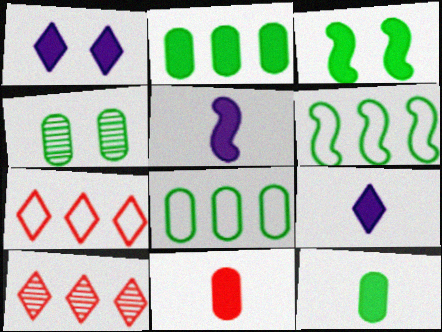[[4, 5, 7], 
[4, 8, 12]]